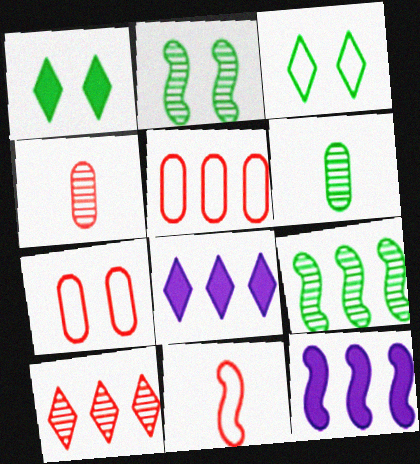[[2, 11, 12], 
[3, 4, 12], 
[5, 8, 9]]